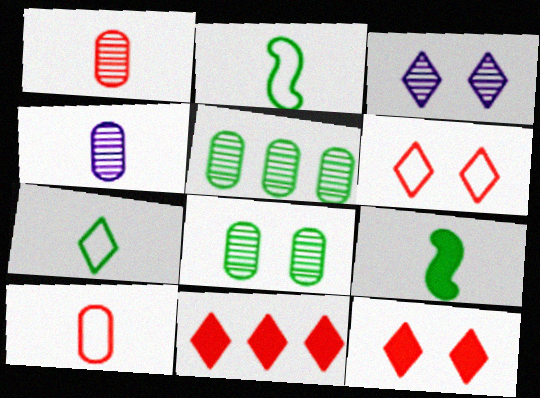[[3, 7, 11]]